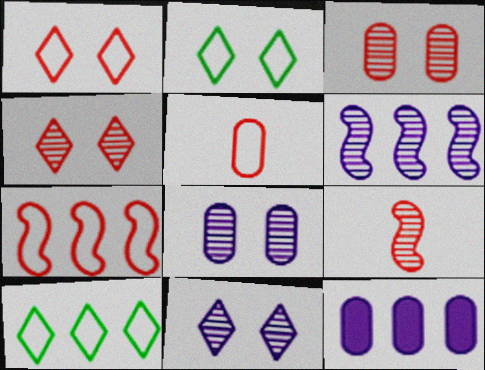[[1, 5, 7], 
[2, 9, 12]]